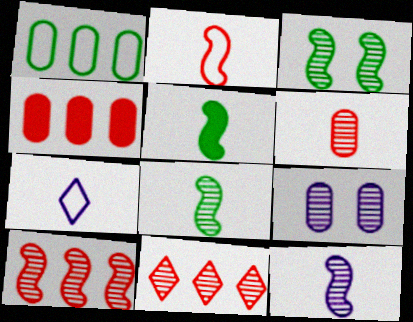[[2, 5, 12], 
[3, 4, 7], 
[3, 10, 12], 
[5, 6, 7], 
[8, 9, 11]]